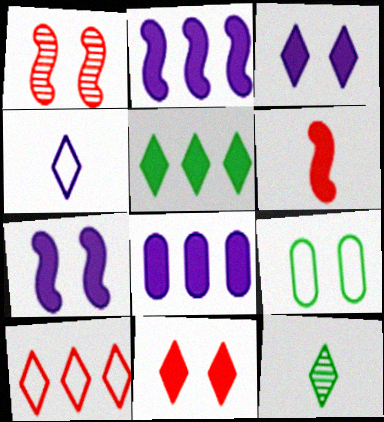[[1, 3, 9], 
[3, 10, 12]]